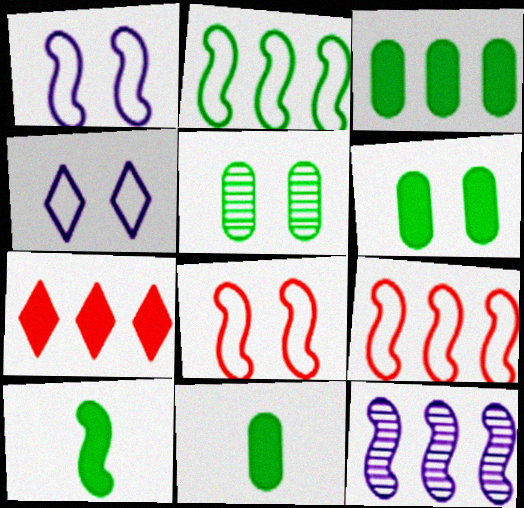[[3, 6, 11], 
[8, 10, 12]]